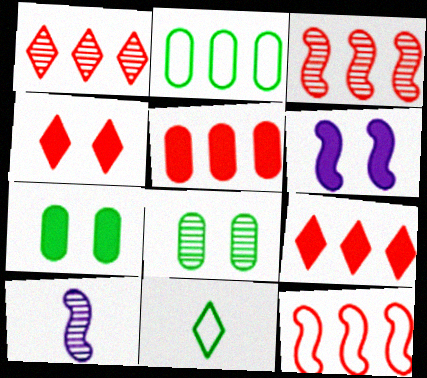[[1, 5, 12], 
[1, 8, 10], 
[2, 4, 10], 
[4, 6, 7]]